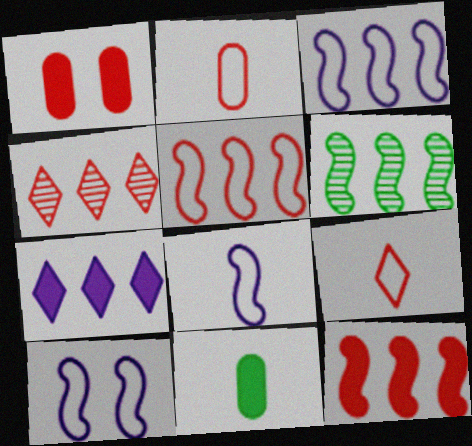[[3, 6, 12], 
[3, 8, 10], 
[4, 10, 11]]